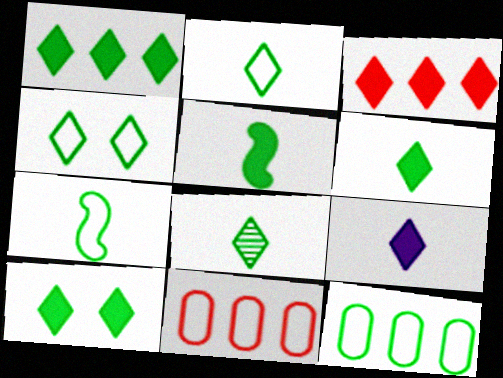[[1, 4, 8], 
[1, 6, 10], 
[2, 6, 8], 
[3, 9, 10], 
[4, 7, 12]]